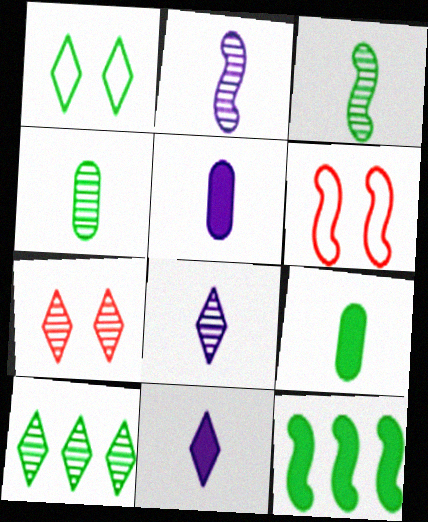[[1, 4, 12], 
[2, 6, 12], 
[5, 6, 10], 
[7, 8, 10]]